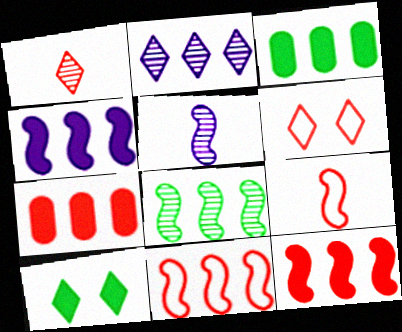[[2, 3, 11], 
[3, 5, 6], 
[4, 8, 11]]